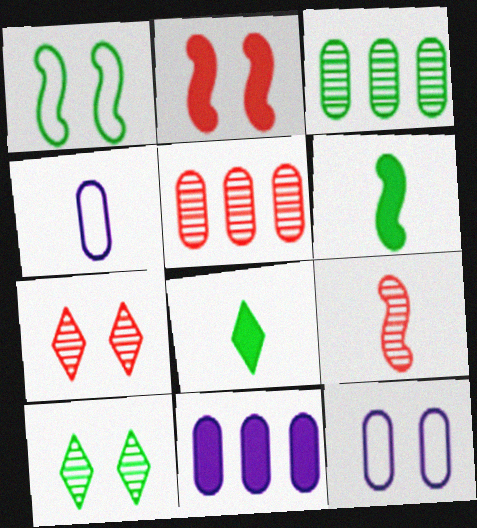[[1, 3, 8], 
[2, 8, 11], 
[2, 10, 12], 
[4, 8, 9], 
[5, 7, 9]]